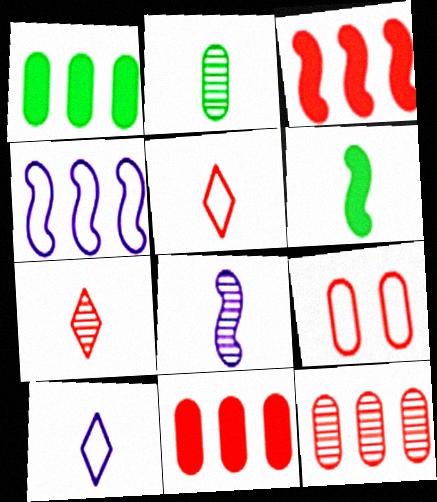[[2, 7, 8], 
[3, 7, 9]]